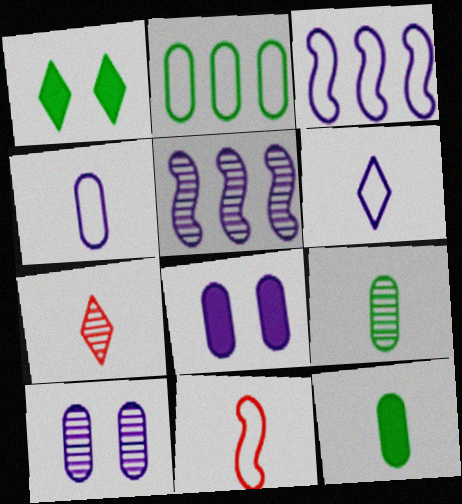[[5, 6, 8]]